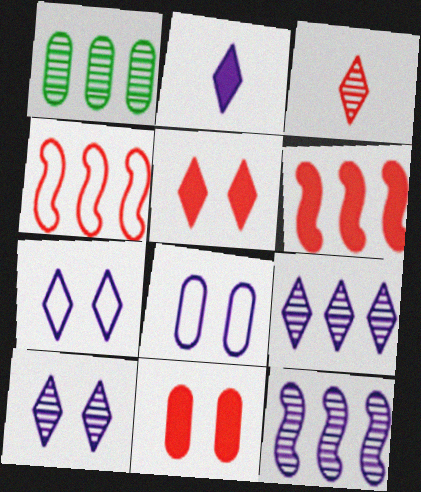[[2, 7, 9], 
[2, 8, 12], 
[3, 4, 11]]